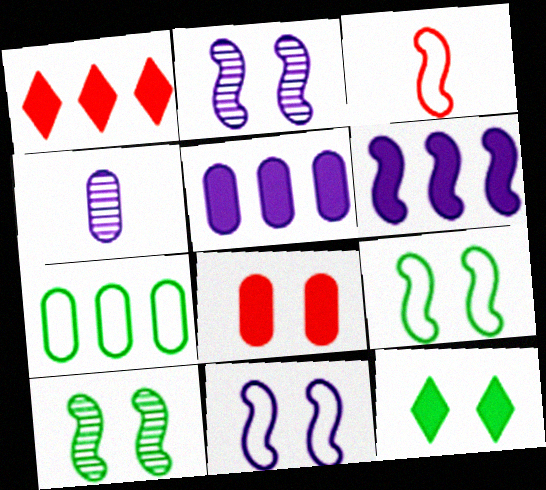[[1, 4, 9], 
[3, 6, 10], 
[4, 7, 8]]